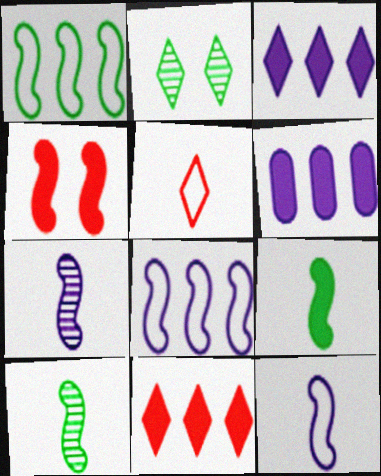[[1, 4, 7], 
[2, 3, 5], 
[4, 8, 10]]